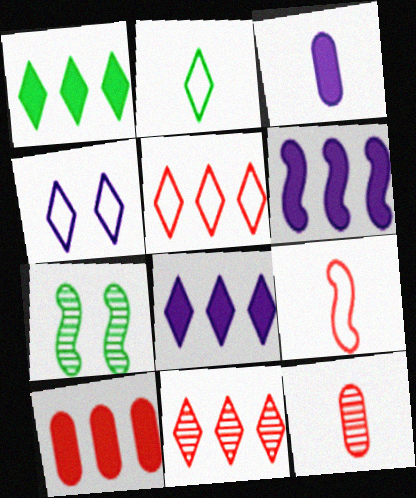[[1, 6, 10], 
[2, 4, 5], 
[3, 5, 7], 
[6, 7, 9]]